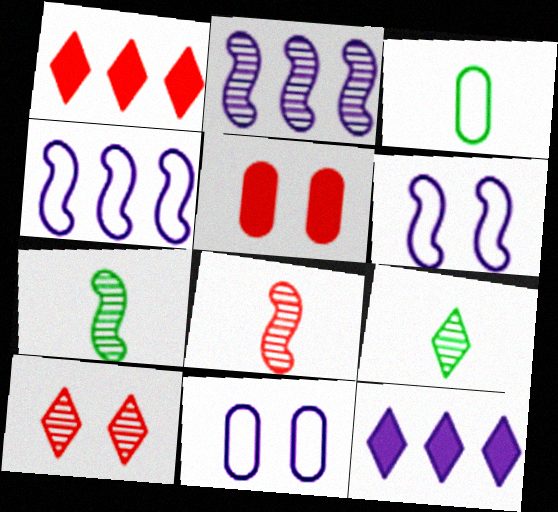[[1, 7, 11], 
[4, 5, 9]]